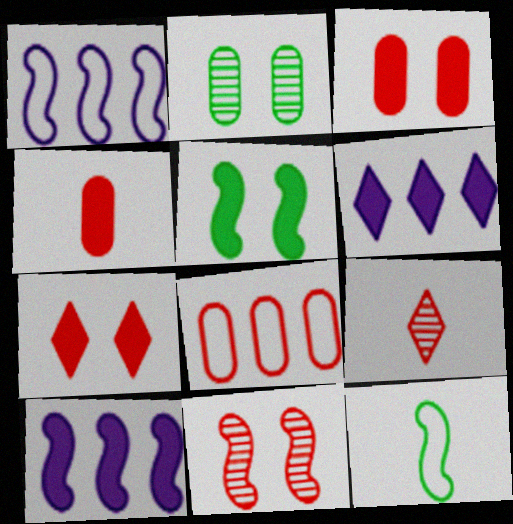[[4, 5, 6], 
[10, 11, 12]]